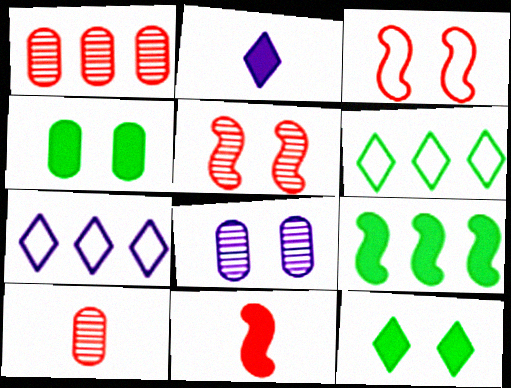[[1, 7, 9], 
[3, 8, 12], 
[6, 8, 11]]